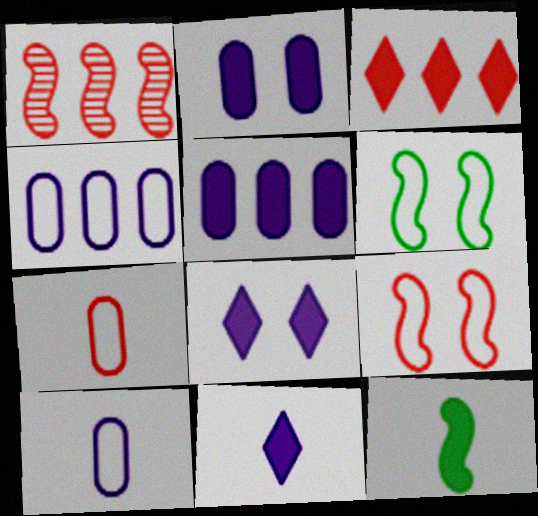[[2, 3, 12]]